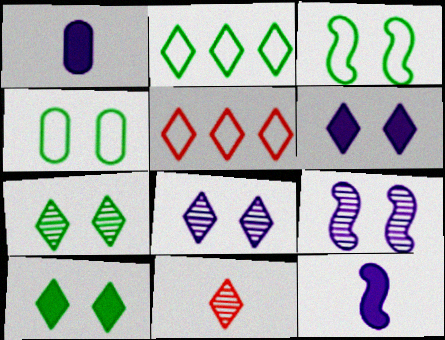[[2, 6, 11]]